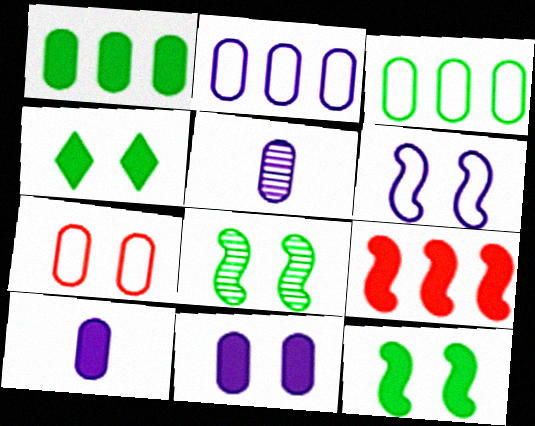[[1, 5, 7], 
[2, 5, 11], 
[4, 9, 10]]